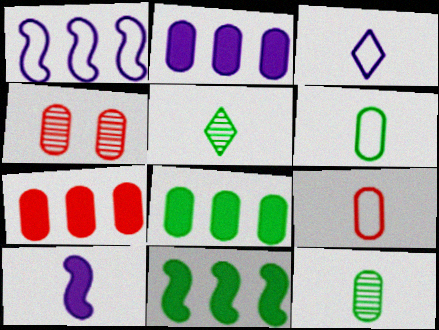[[2, 4, 6], 
[2, 7, 8], 
[3, 4, 11], 
[4, 7, 9], 
[5, 9, 10]]